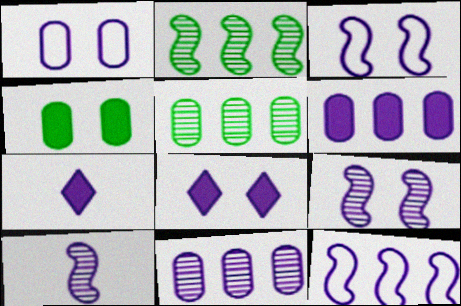[[1, 8, 9], 
[3, 7, 11]]